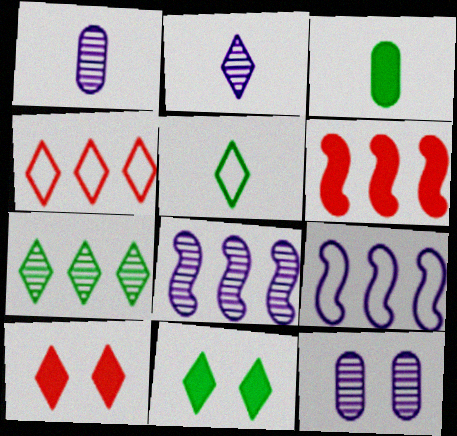[[2, 4, 11], 
[2, 8, 12], 
[5, 6, 12], 
[5, 7, 11]]